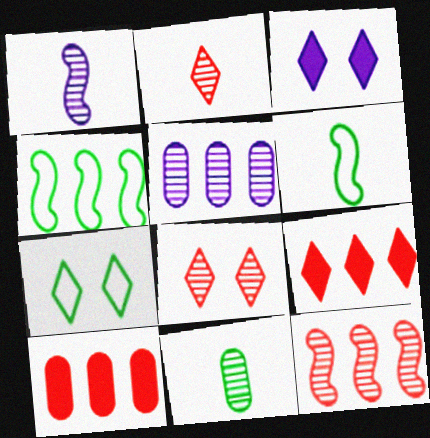[[1, 2, 11], 
[1, 7, 10], 
[3, 7, 8], 
[4, 5, 9]]